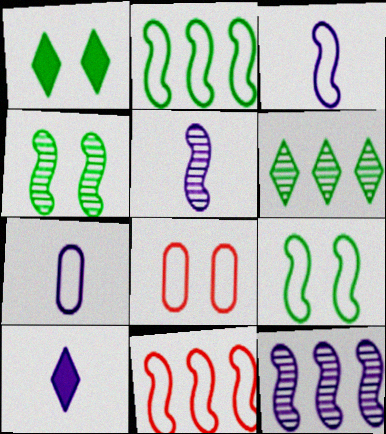[[3, 9, 11], 
[5, 7, 10]]